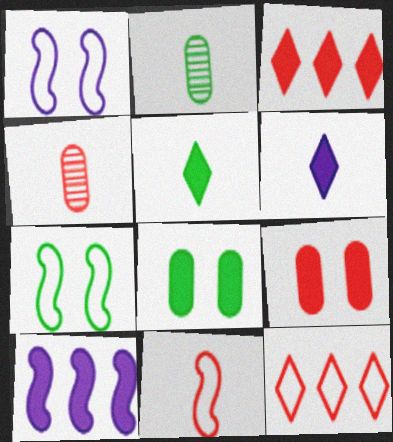[[1, 2, 3], 
[2, 6, 11], 
[5, 9, 10]]